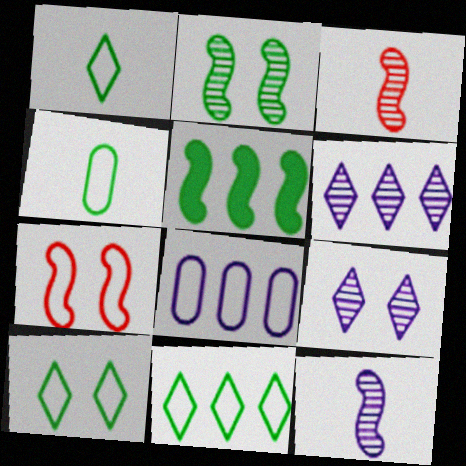[[1, 7, 8], 
[1, 10, 11], 
[5, 7, 12]]